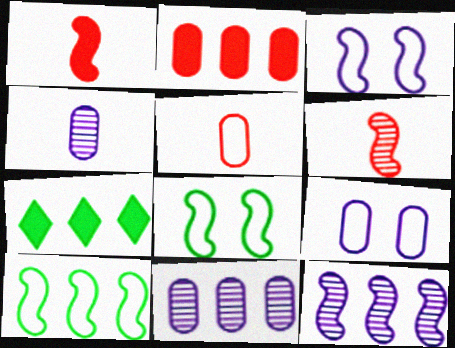[[1, 8, 12], 
[6, 7, 9]]